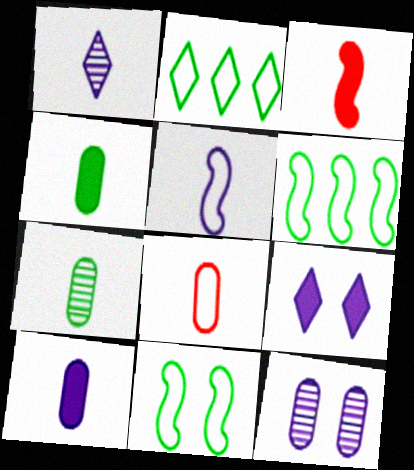[[1, 5, 10], 
[2, 3, 12], 
[7, 8, 10]]